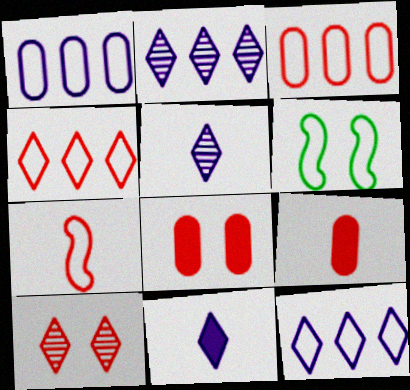[[2, 6, 9]]